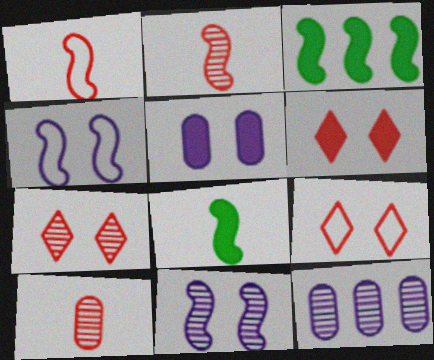[[1, 3, 11], 
[2, 3, 4], 
[6, 7, 9], 
[8, 9, 12]]